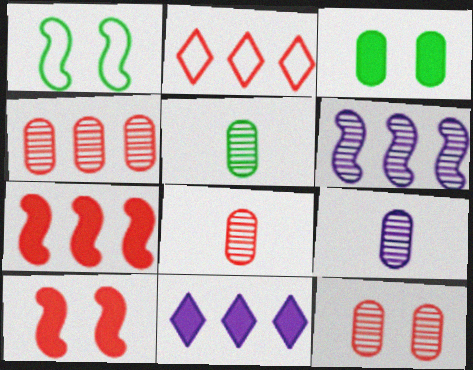[[1, 8, 11], 
[2, 4, 7], 
[2, 8, 10], 
[4, 8, 12], 
[5, 8, 9]]